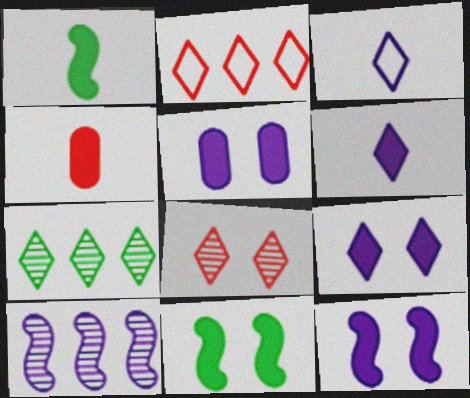[[1, 4, 6], 
[3, 5, 10], 
[5, 9, 12]]